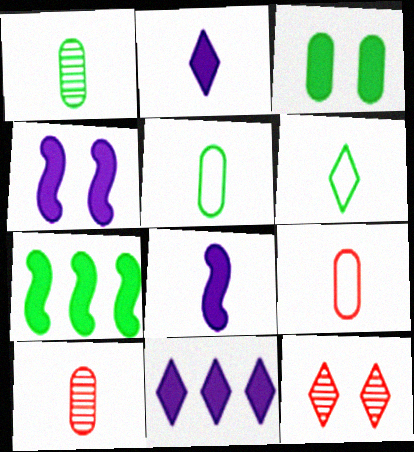[[6, 8, 10], 
[6, 11, 12]]